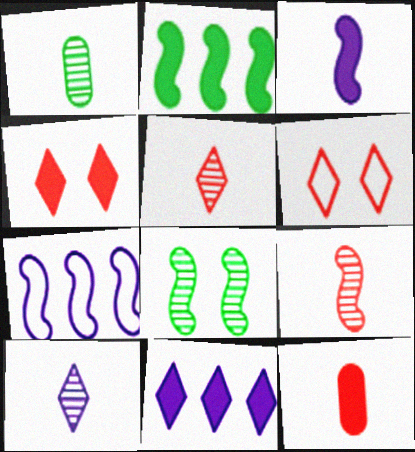[[1, 4, 7], 
[1, 9, 10]]